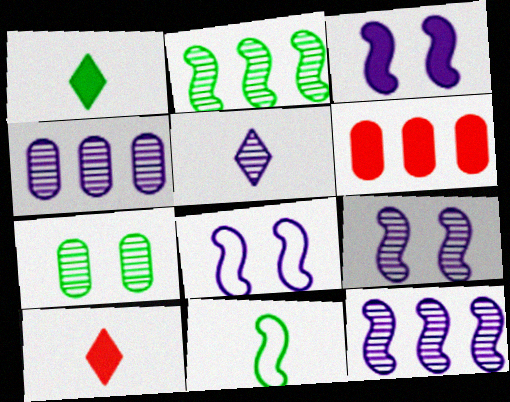[[1, 3, 6], 
[3, 8, 9], 
[4, 5, 9]]